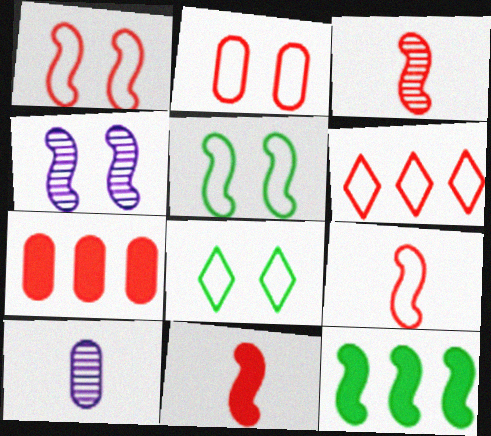[[2, 6, 9], 
[3, 9, 11], 
[4, 9, 12]]